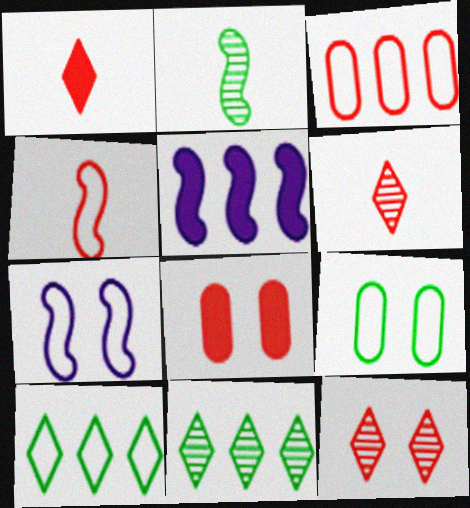[[3, 5, 11], 
[5, 6, 9]]